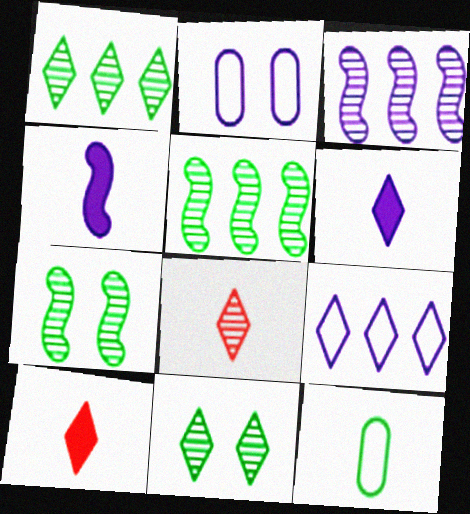[[2, 3, 6], 
[2, 5, 10], 
[4, 8, 12], 
[9, 10, 11]]